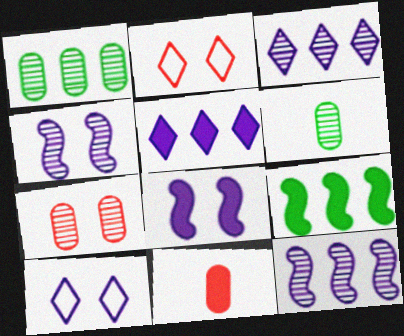[]